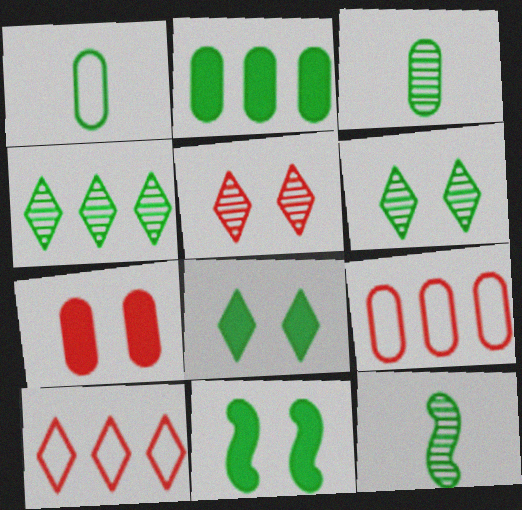[[1, 4, 11]]